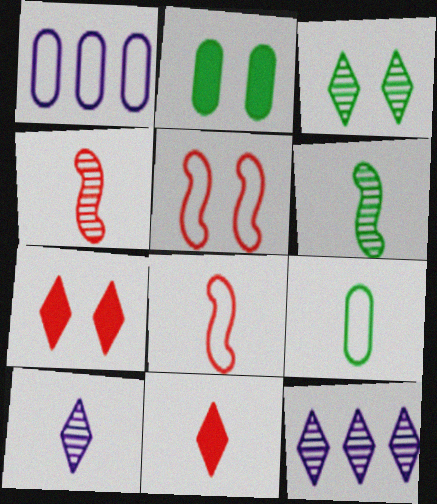[[1, 6, 7], 
[2, 8, 12]]